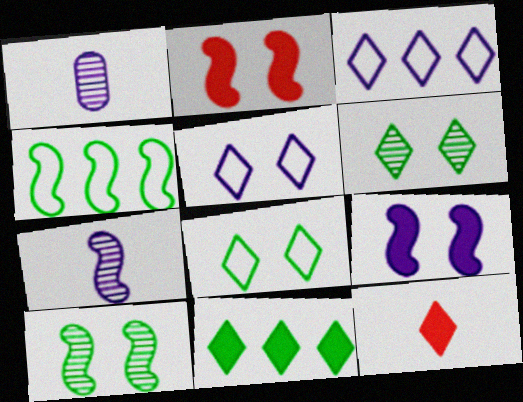[[1, 3, 9], 
[2, 4, 7], 
[3, 6, 12]]